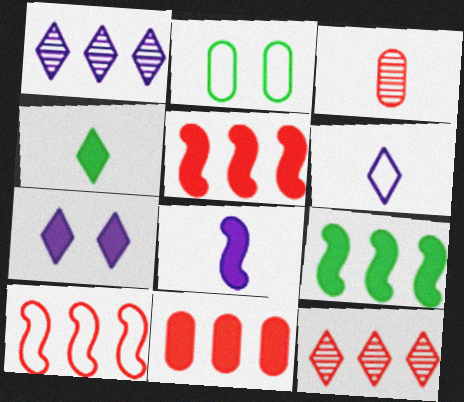[[1, 6, 7], 
[2, 6, 10], 
[2, 8, 12], 
[10, 11, 12]]